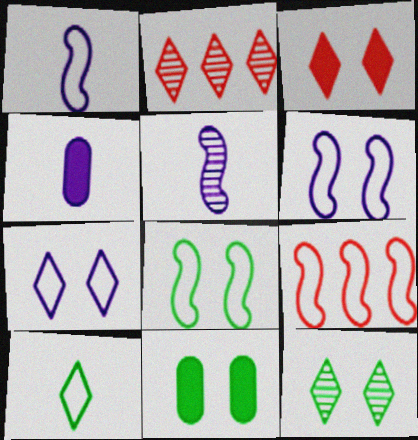[[1, 2, 11], 
[1, 8, 9], 
[2, 4, 8], 
[3, 7, 12], 
[4, 9, 12], 
[8, 11, 12]]